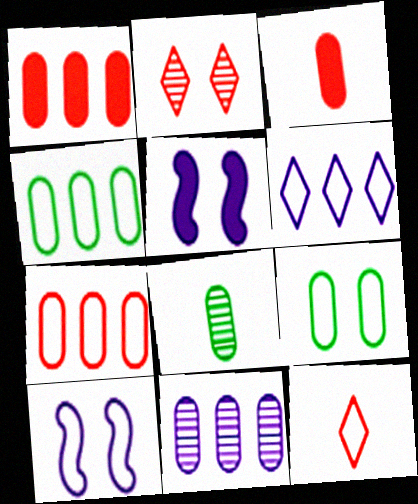[[1, 4, 11], 
[2, 5, 9], 
[3, 9, 11], 
[4, 10, 12]]